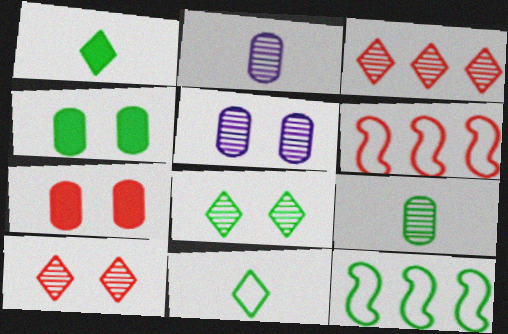[[1, 5, 6]]